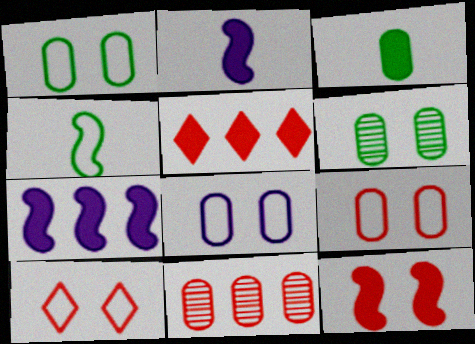[[1, 8, 9], 
[3, 8, 11]]